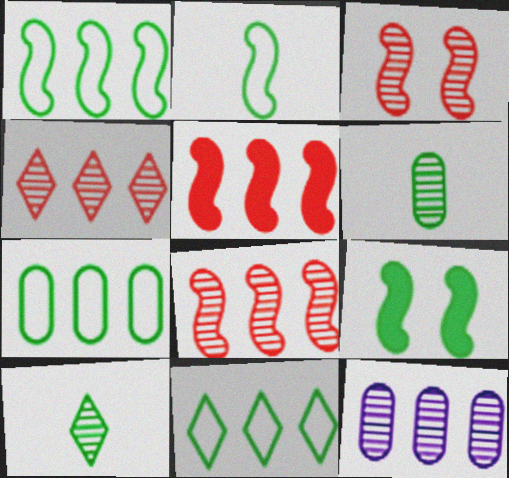[[1, 7, 11], 
[3, 10, 12], 
[5, 11, 12], 
[6, 9, 11], 
[7, 9, 10]]